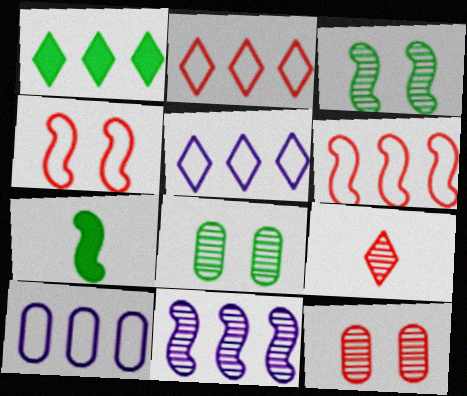[[4, 7, 11], 
[5, 7, 12], 
[8, 9, 11]]